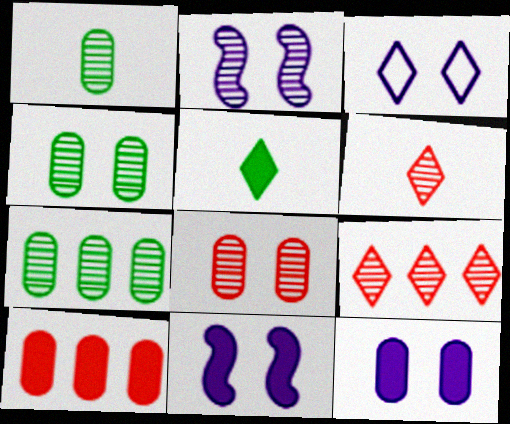[[1, 2, 9], 
[1, 4, 7], 
[2, 3, 12], 
[2, 6, 7], 
[3, 5, 9], 
[5, 10, 11]]